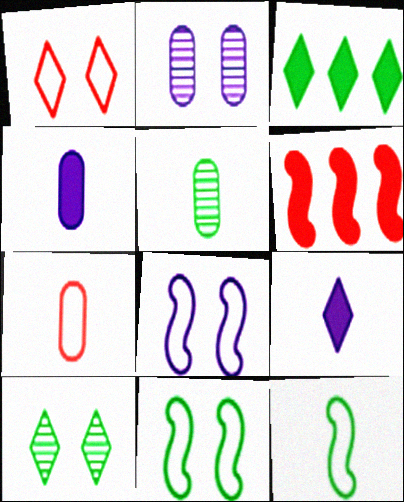[[3, 5, 11], 
[4, 5, 7]]